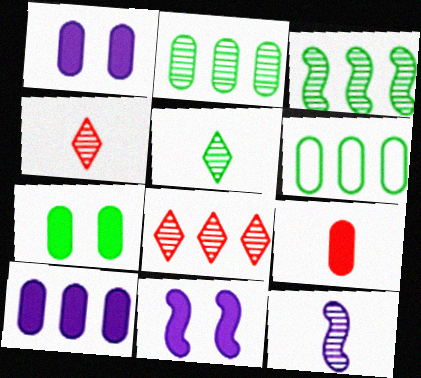[[4, 6, 11], 
[7, 9, 10]]